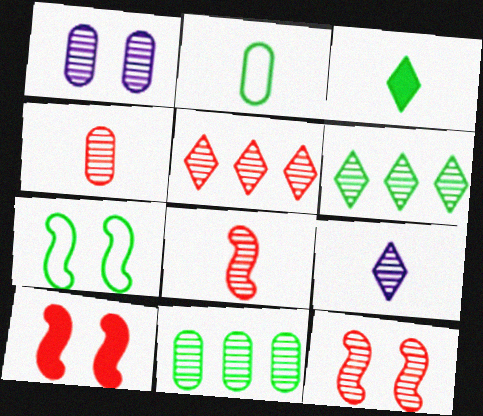[[1, 4, 11], 
[1, 6, 8], 
[3, 7, 11], 
[4, 5, 12], 
[9, 11, 12]]